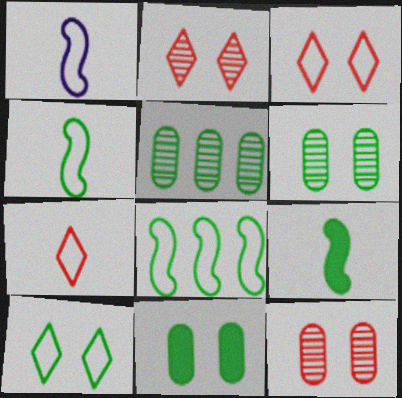[[5, 9, 10]]